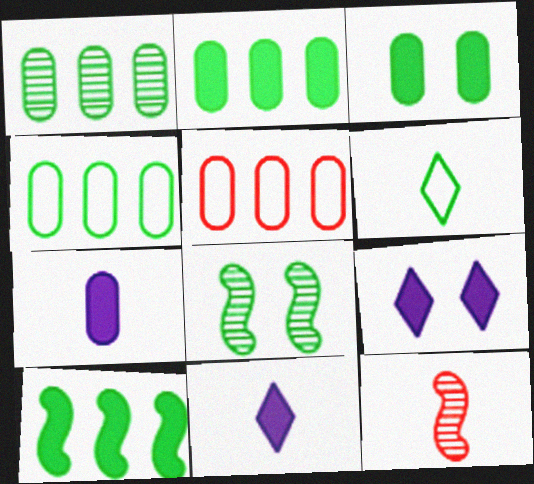[[1, 2, 4], 
[2, 6, 8], 
[4, 9, 12], 
[5, 8, 11], 
[6, 7, 12]]